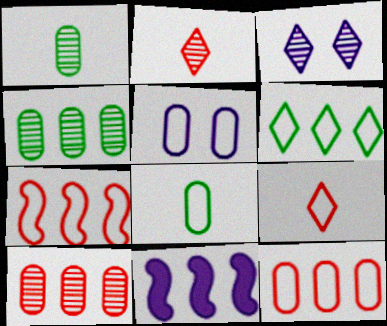[[5, 8, 12], 
[6, 10, 11]]